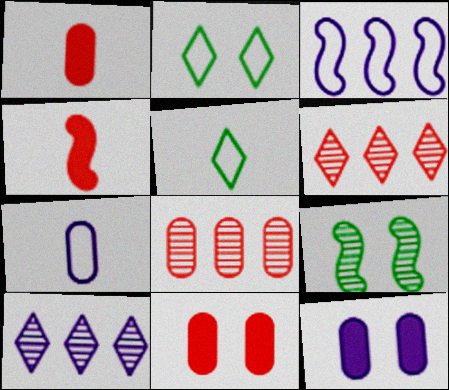[[3, 4, 9]]